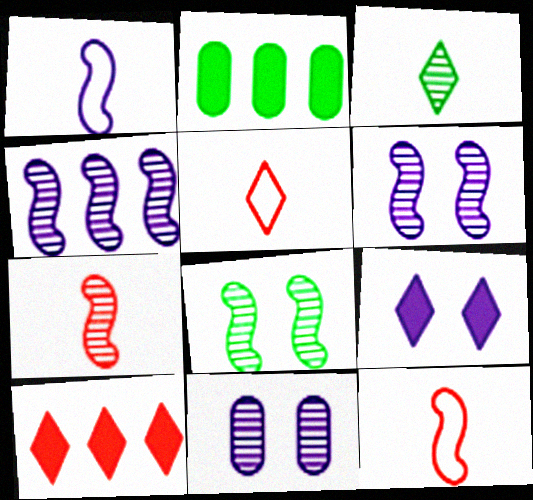[[2, 5, 6], 
[4, 7, 8]]